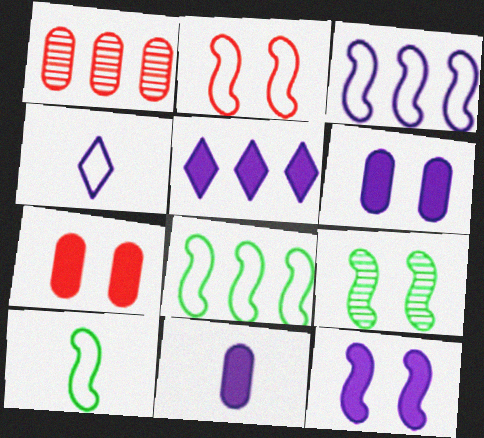[[1, 5, 8], 
[2, 3, 10], 
[2, 9, 12], 
[5, 11, 12]]